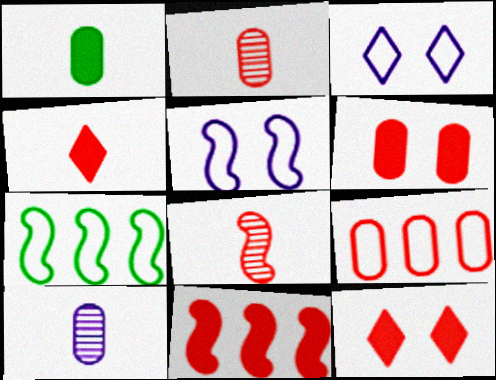[[2, 6, 9], 
[4, 6, 11], 
[7, 10, 12], 
[8, 9, 12]]